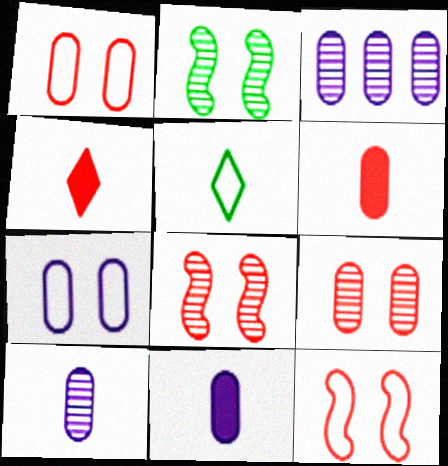[[3, 7, 11]]